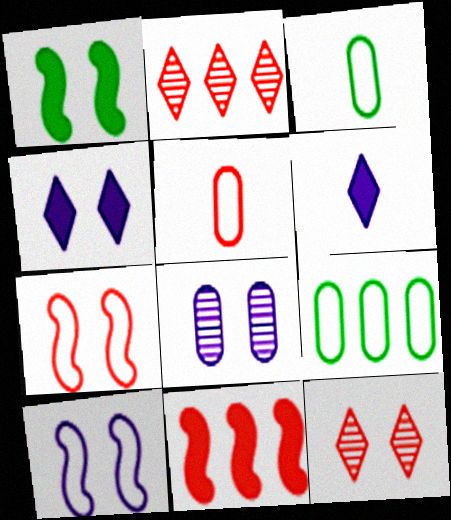[[4, 8, 10], 
[5, 11, 12]]